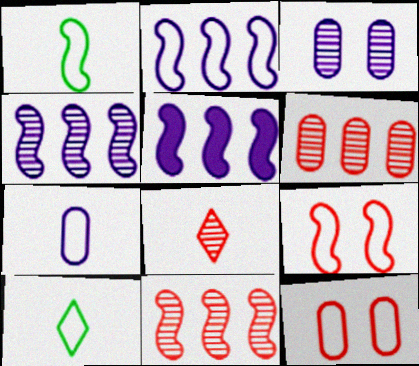[[1, 2, 9], 
[2, 4, 5], 
[2, 10, 12]]